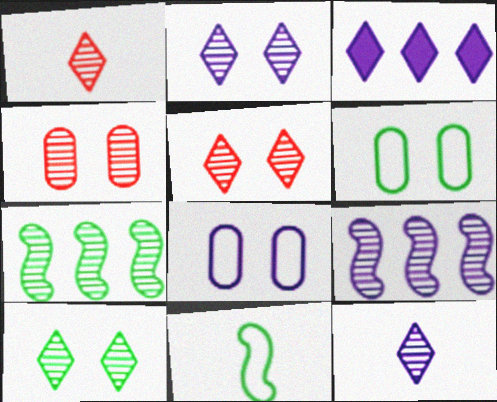[[2, 5, 10], 
[3, 4, 11], 
[4, 7, 12]]